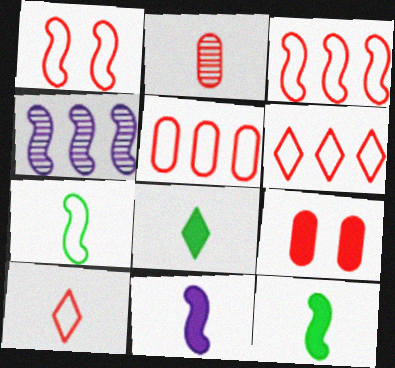[[1, 4, 12], 
[1, 5, 10], 
[2, 5, 9], 
[3, 5, 6]]